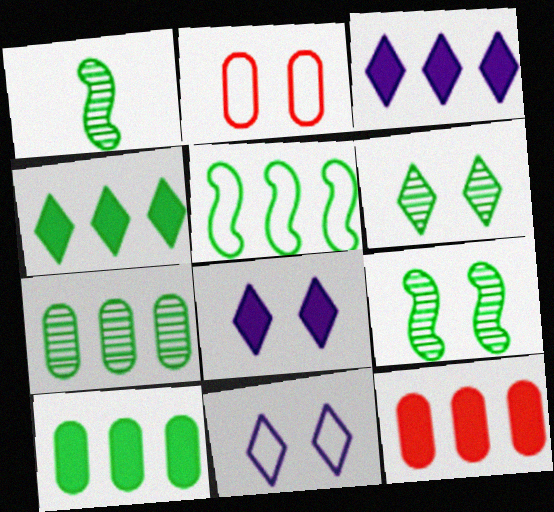[[1, 2, 3], 
[1, 6, 7], 
[1, 11, 12], 
[2, 8, 9], 
[4, 5, 7]]